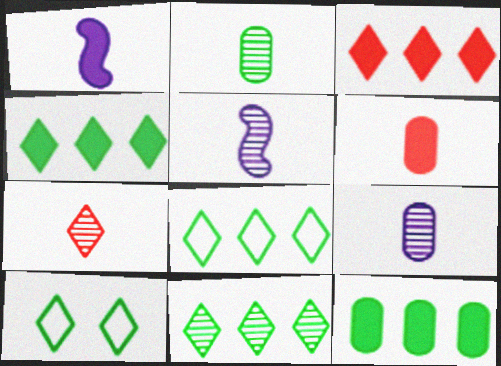[[2, 5, 7], 
[4, 8, 11]]